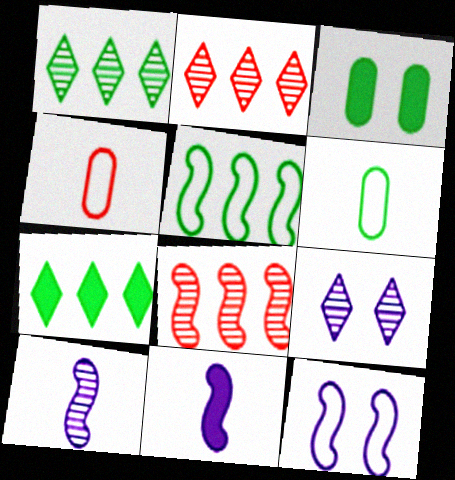[]